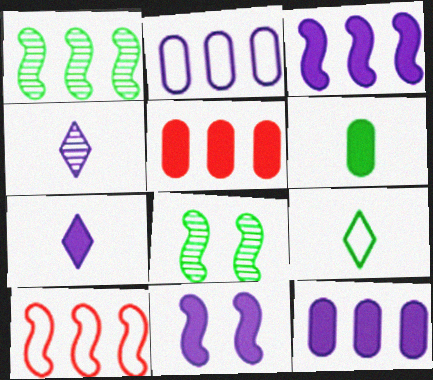[[1, 3, 10], 
[2, 4, 11], 
[7, 11, 12]]